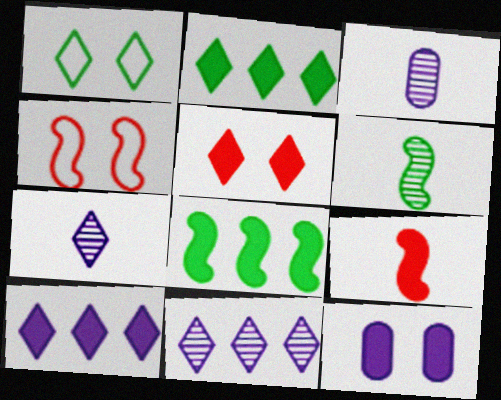[[2, 3, 4], 
[2, 9, 12]]